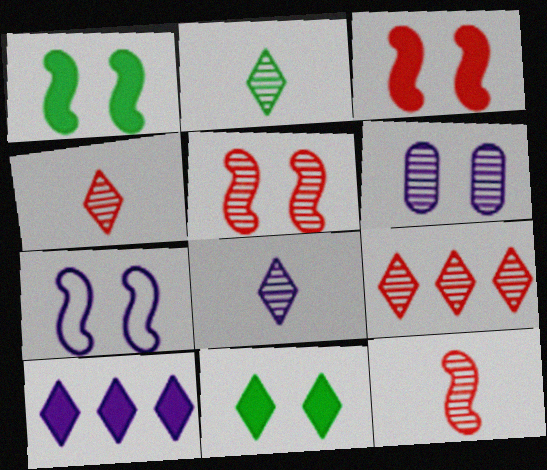[[1, 5, 7], 
[2, 4, 8]]